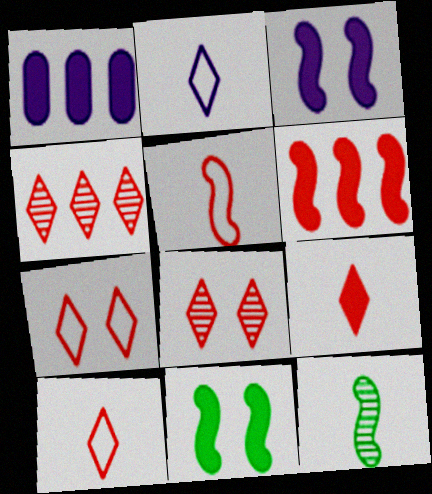[[1, 7, 12], 
[1, 9, 11], 
[4, 7, 9]]